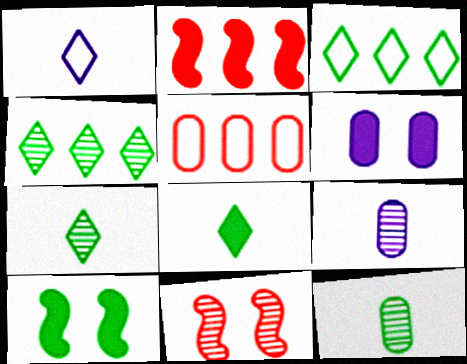[[2, 6, 8], 
[3, 10, 12], 
[4, 9, 11], 
[5, 6, 12]]